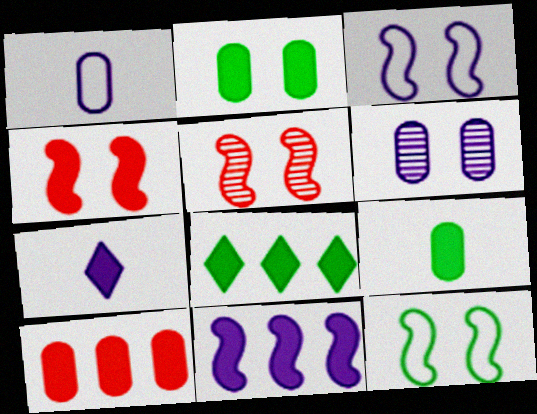[[1, 5, 8], 
[8, 10, 11]]